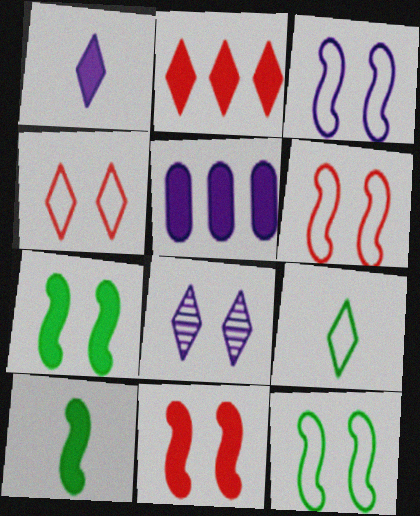[[2, 8, 9], 
[3, 6, 12]]